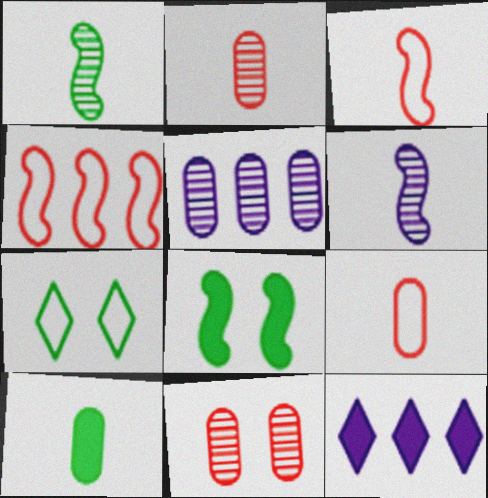[[4, 6, 8]]